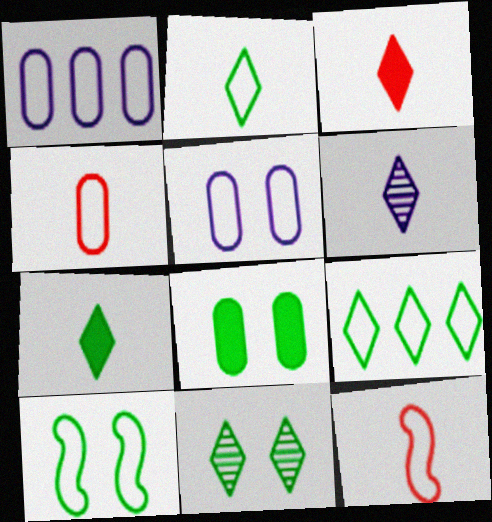[[2, 3, 6], 
[5, 9, 12], 
[7, 9, 11], 
[8, 10, 11]]